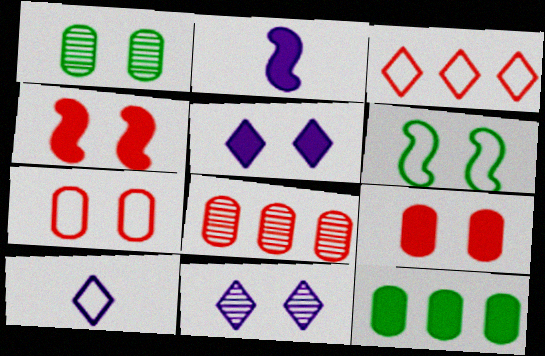[[1, 2, 3], 
[6, 9, 11]]